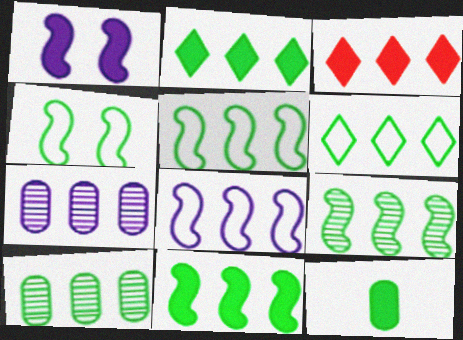[[1, 3, 12], 
[2, 5, 10], 
[3, 5, 7], 
[3, 8, 10], 
[5, 9, 11], 
[6, 10, 11]]